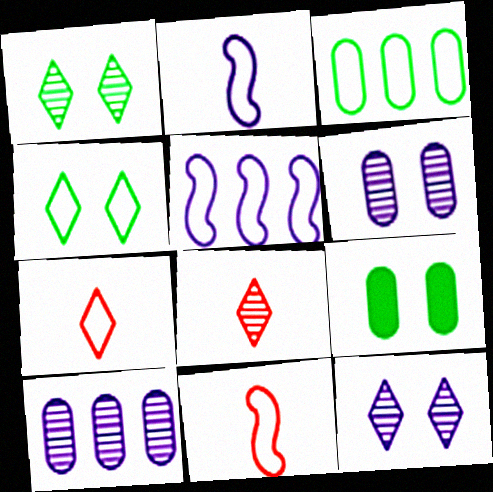[[5, 8, 9]]